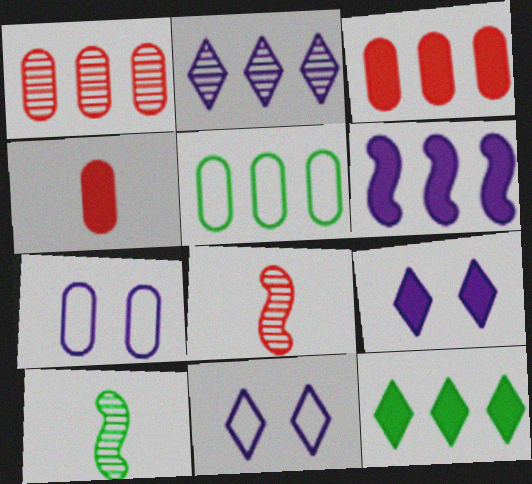[[3, 6, 12], 
[3, 10, 11], 
[5, 8, 9], 
[7, 8, 12]]